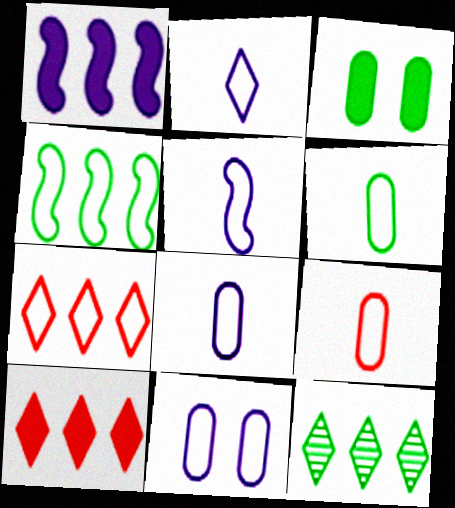[[2, 5, 8], 
[6, 8, 9]]